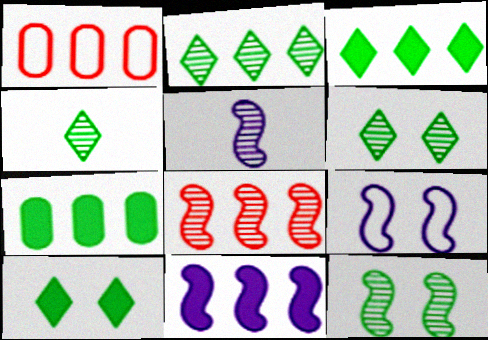[[1, 2, 11], 
[1, 5, 10], 
[2, 4, 6], 
[5, 8, 12], 
[5, 9, 11]]